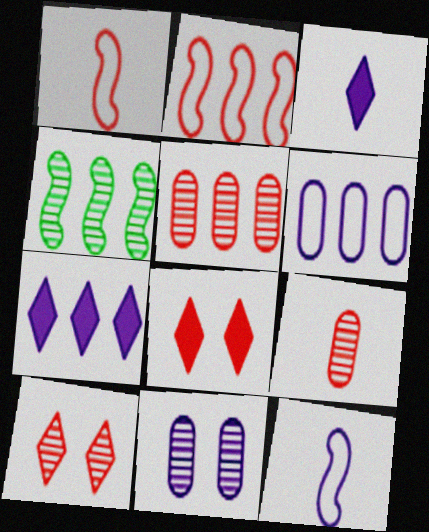[[1, 5, 8], 
[2, 8, 9], 
[7, 11, 12]]